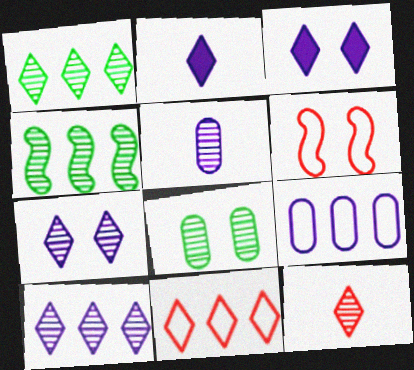[[1, 7, 12], 
[3, 6, 8]]